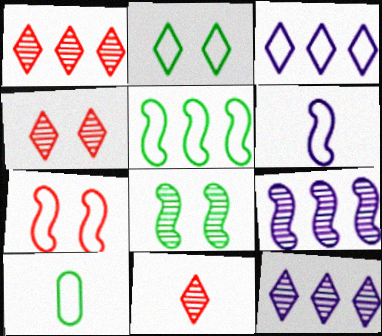[[1, 4, 11], 
[2, 5, 10], 
[3, 7, 10], 
[5, 6, 7]]